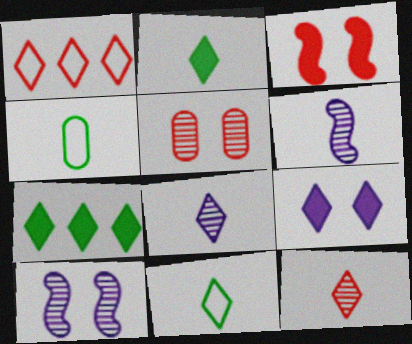[]